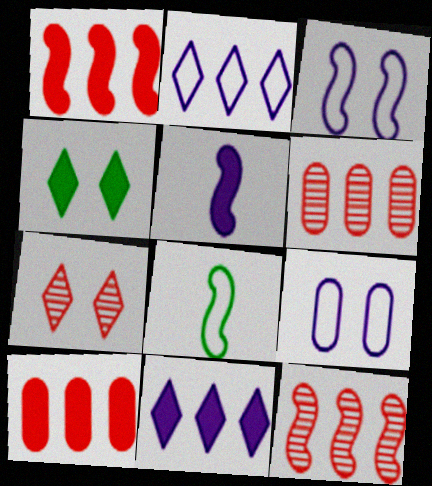[[4, 5, 10]]